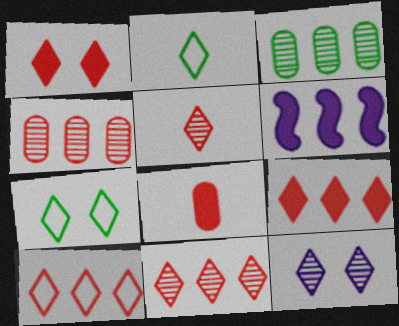[[1, 5, 10], 
[1, 7, 12], 
[2, 9, 12], 
[3, 6, 10], 
[9, 10, 11]]